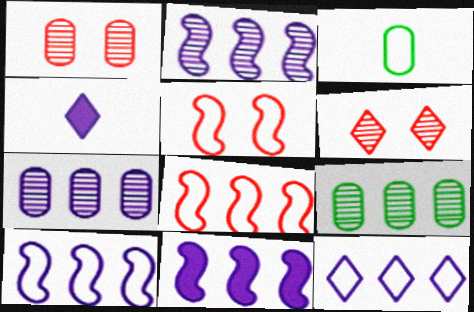[[2, 10, 11], 
[3, 5, 12], 
[3, 6, 11], 
[4, 5, 9], 
[7, 11, 12]]